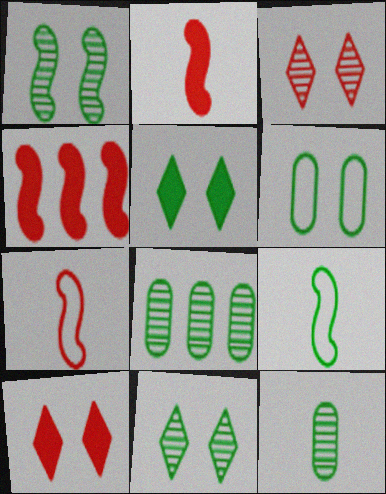[[1, 5, 6], 
[5, 8, 9]]